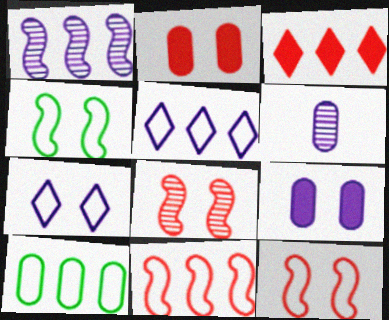[[1, 3, 10], 
[2, 6, 10], 
[3, 4, 6], 
[5, 10, 11]]